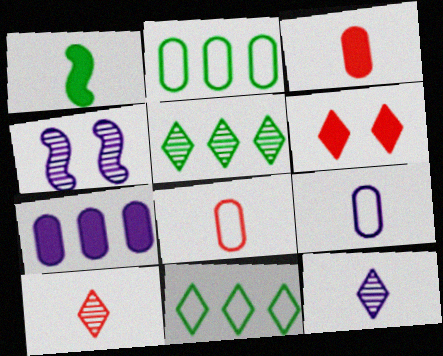[[1, 6, 7], 
[1, 8, 12], 
[1, 9, 10], 
[3, 4, 11], 
[6, 11, 12]]